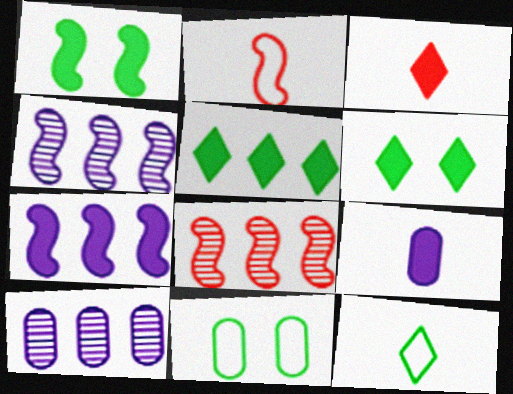[[1, 2, 4], 
[2, 6, 10], 
[3, 4, 11]]